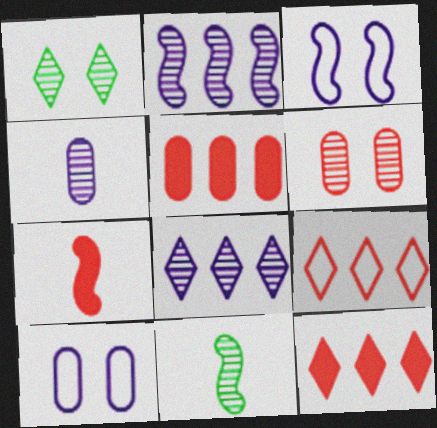[[6, 7, 9], 
[6, 8, 11], 
[10, 11, 12]]